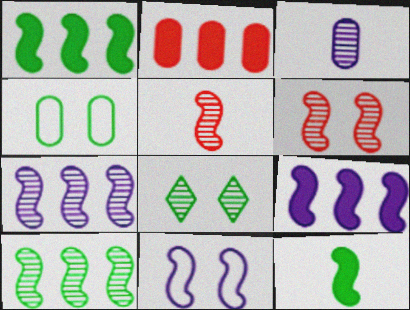[[1, 5, 11], 
[2, 3, 4]]